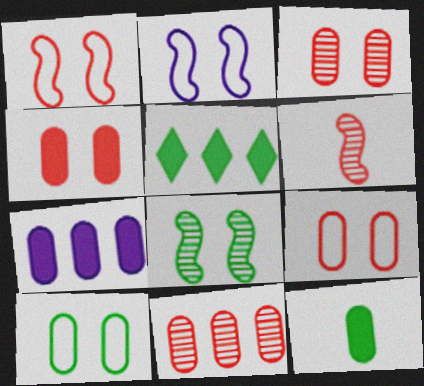[[3, 4, 9], 
[4, 7, 12]]